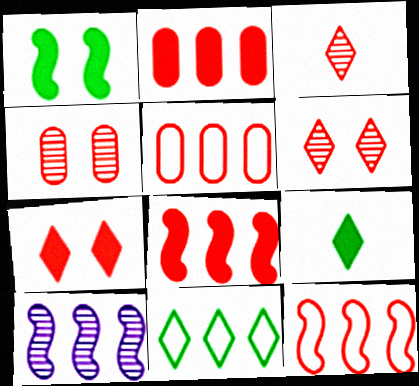[[2, 10, 11]]